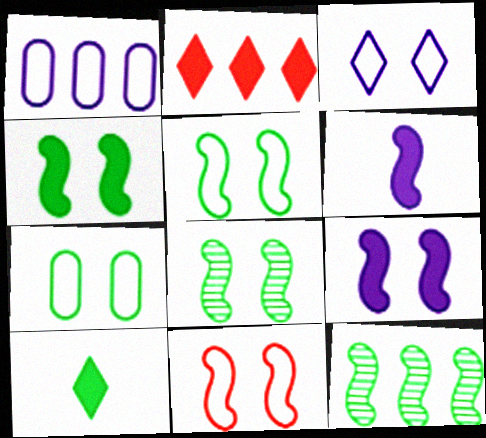[[1, 2, 12], 
[3, 7, 11], 
[4, 5, 8], 
[6, 11, 12], 
[7, 10, 12], 
[8, 9, 11]]